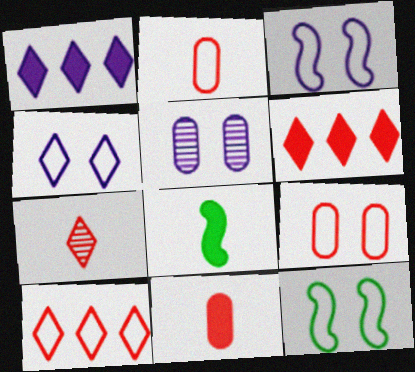[[4, 9, 12], 
[5, 8, 10]]